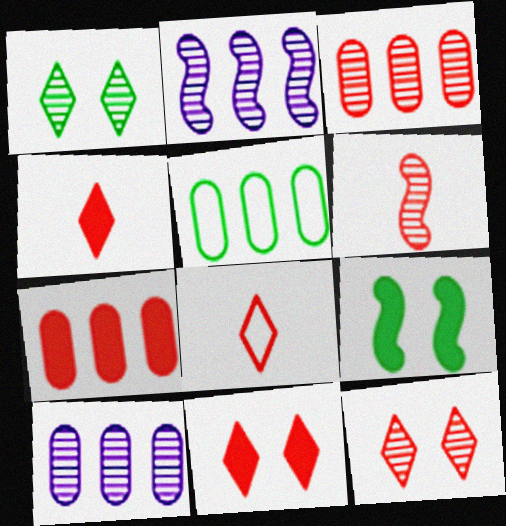[[1, 6, 10], 
[3, 6, 12], 
[5, 7, 10], 
[8, 9, 10]]